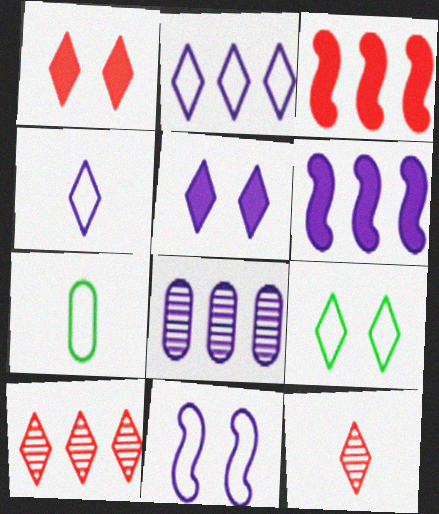[[2, 6, 8]]